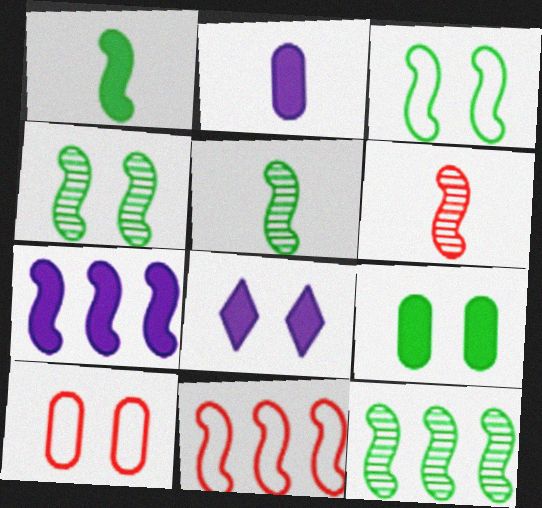[[1, 3, 12], 
[2, 7, 8], 
[3, 6, 7], 
[4, 5, 12], 
[4, 8, 10], 
[7, 11, 12]]